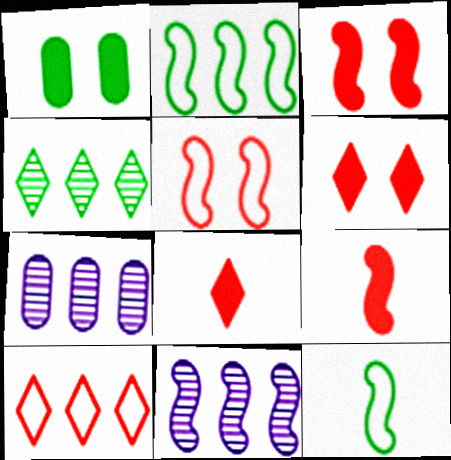[[1, 4, 12], 
[3, 11, 12], 
[6, 7, 12]]